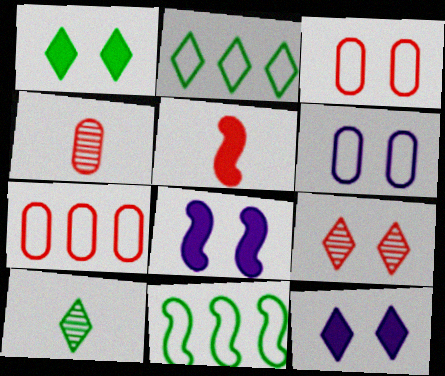[[1, 2, 10], 
[2, 4, 8], 
[4, 11, 12], 
[5, 7, 9], 
[7, 8, 10]]